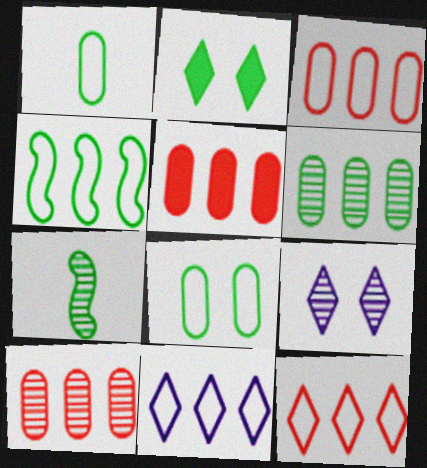[[3, 4, 11], 
[3, 5, 10], 
[7, 9, 10]]